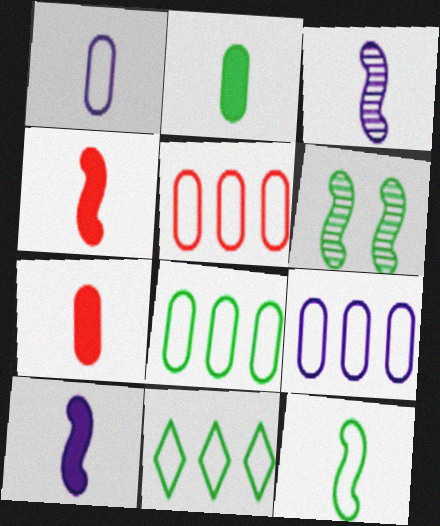[[2, 6, 11], 
[3, 4, 12], 
[5, 8, 9]]